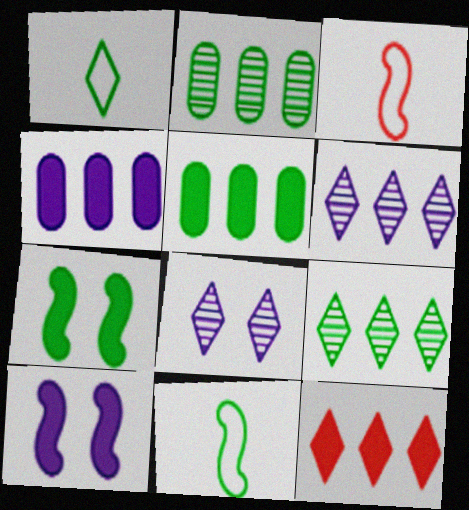[[1, 2, 7], 
[1, 8, 12], 
[3, 5, 8]]